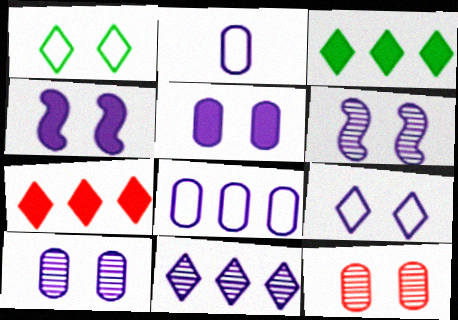[[1, 4, 12], 
[2, 4, 11], 
[4, 9, 10], 
[5, 6, 9]]